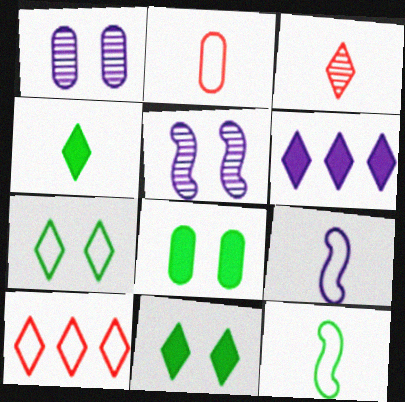[[1, 6, 9], 
[3, 6, 7]]